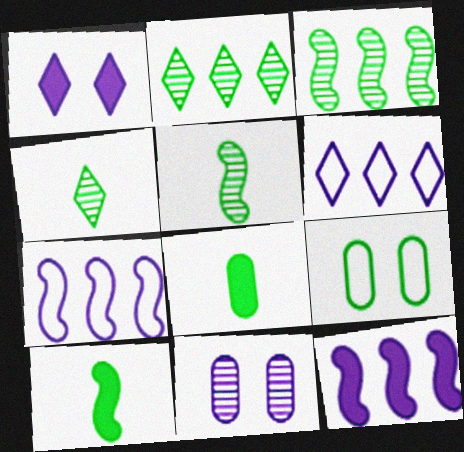[[2, 9, 10]]